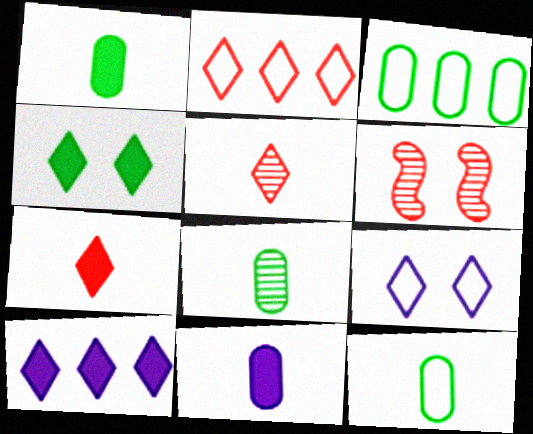[[1, 8, 12], 
[4, 7, 10], 
[6, 10, 12]]